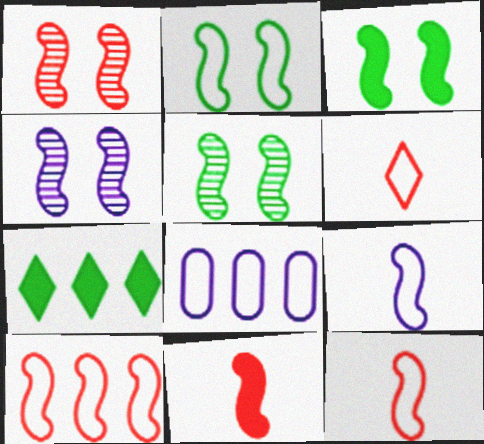[[1, 4, 5], 
[1, 10, 11], 
[2, 3, 5], 
[2, 6, 8], 
[2, 9, 10]]